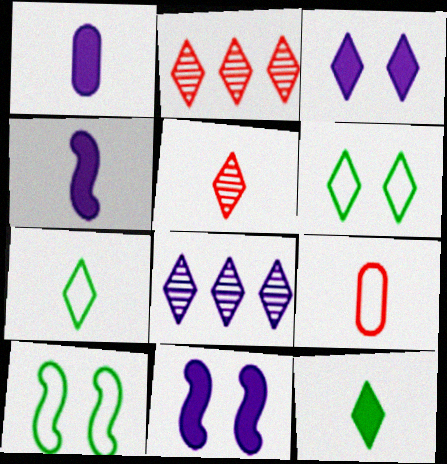[[1, 2, 10], 
[2, 3, 7]]